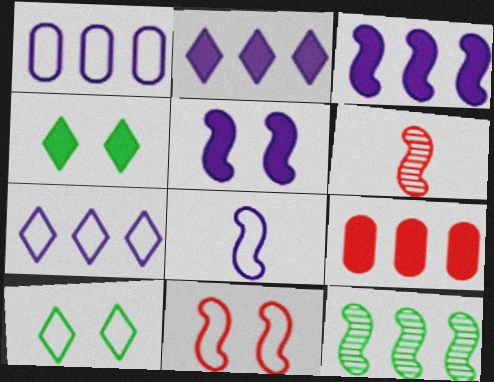[[1, 4, 6], 
[7, 9, 12]]